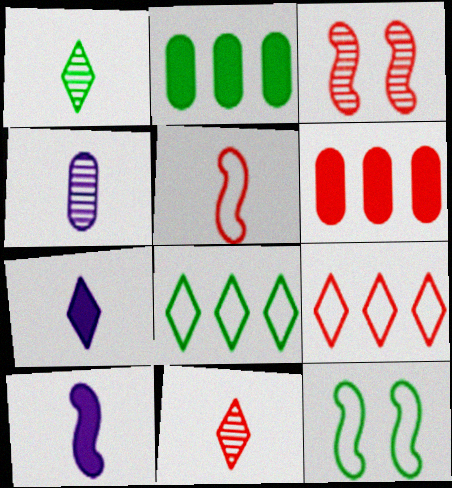[[1, 2, 12]]